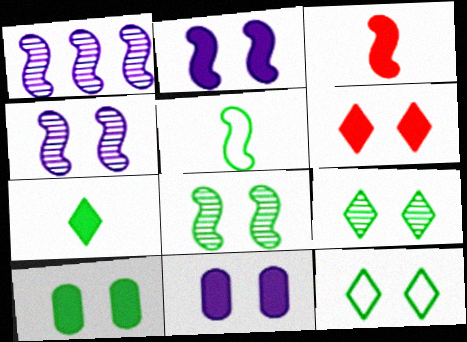[[2, 6, 10], 
[8, 10, 12]]